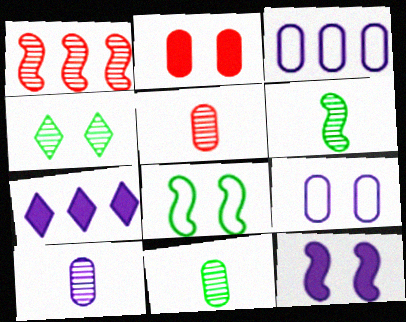[[1, 4, 10], 
[2, 3, 11], 
[5, 7, 8], 
[5, 10, 11]]